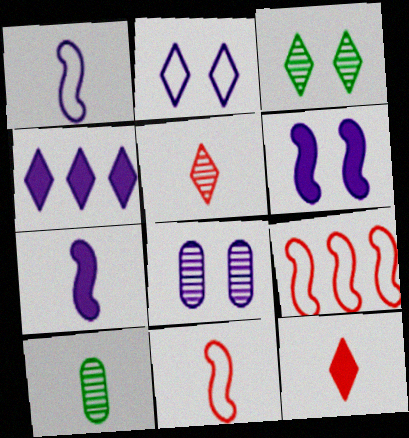[[1, 4, 8], 
[1, 10, 12], 
[2, 6, 8]]